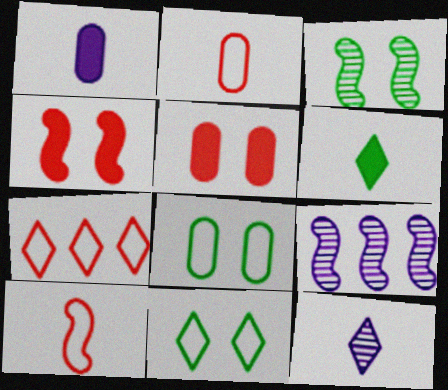[[1, 3, 7]]